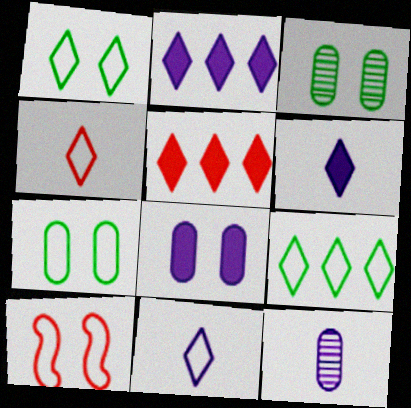[]